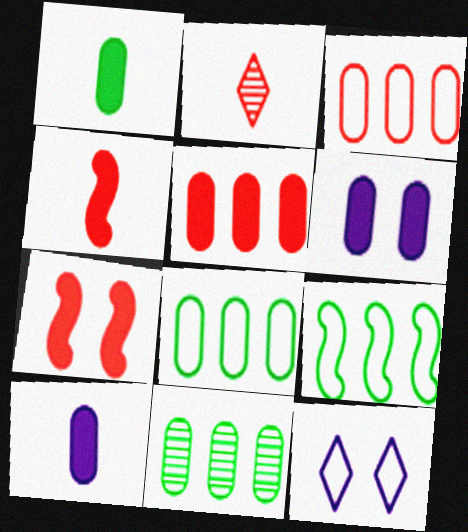[[1, 5, 6], 
[2, 3, 7], 
[2, 6, 9], 
[4, 11, 12]]